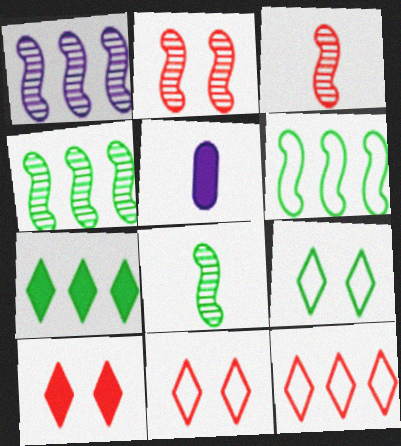[[1, 2, 8], 
[4, 5, 11]]